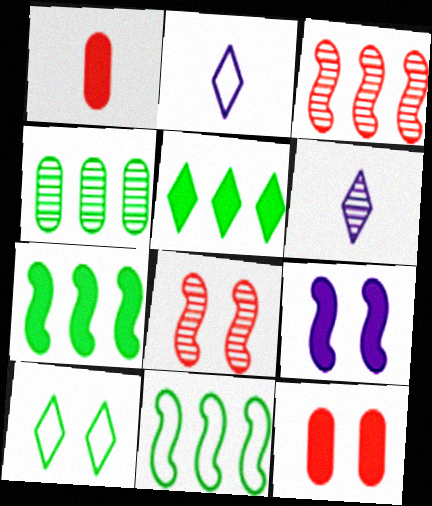[[1, 5, 9], 
[4, 5, 11], 
[4, 6, 8], 
[6, 11, 12]]